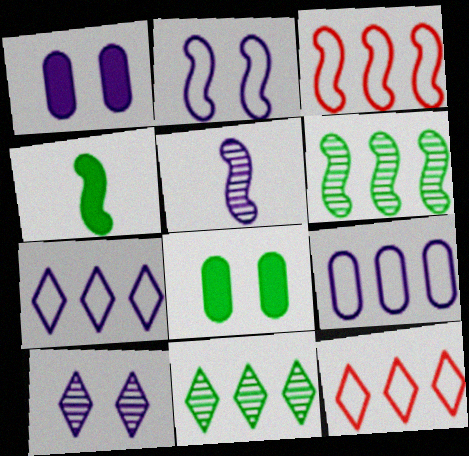[[1, 2, 10], 
[1, 5, 7], 
[5, 8, 12]]